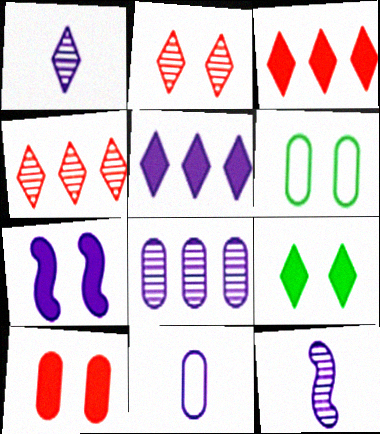[[2, 6, 7], 
[3, 6, 12], 
[7, 9, 10]]